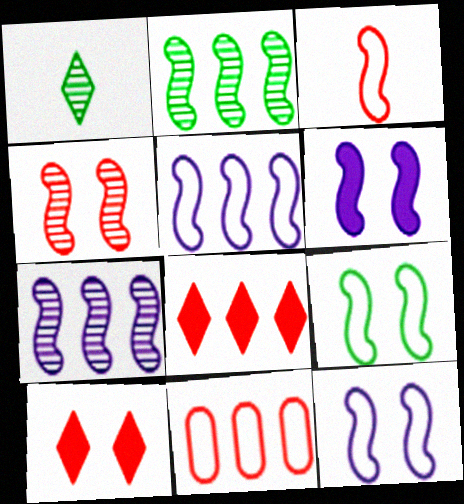[[1, 6, 11], 
[2, 3, 6], 
[3, 5, 9], 
[4, 6, 9]]